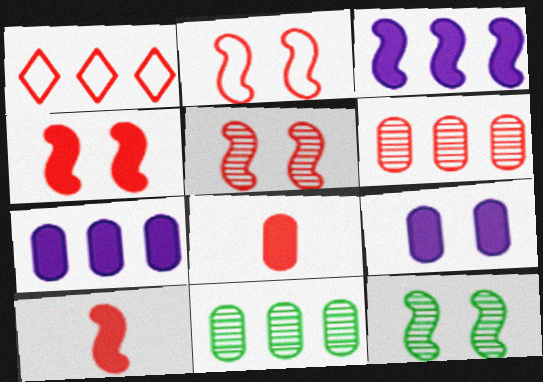[[1, 3, 11], 
[1, 5, 8], 
[2, 4, 5]]